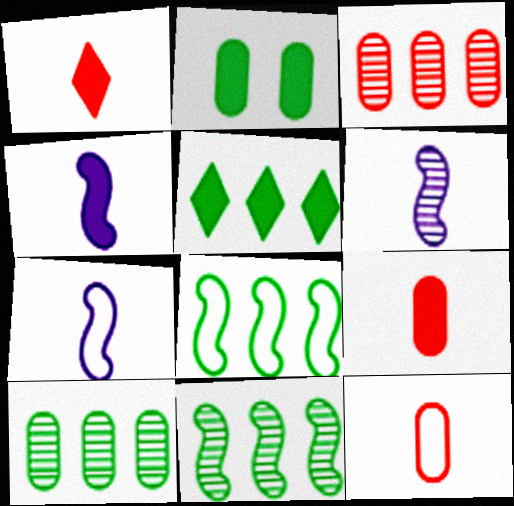[[4, 6, 7], 
[5, 8, 10]]